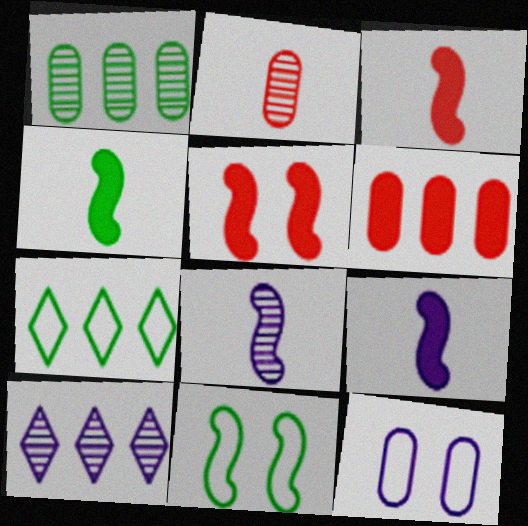[[3, 4, 9], 
[9, 10, 12]]